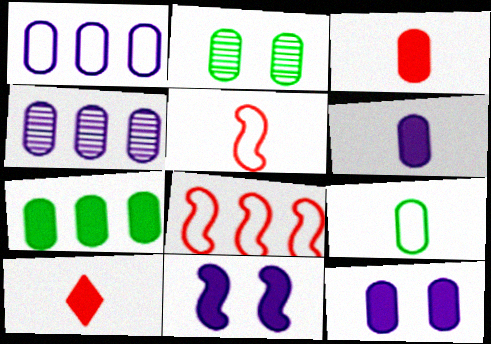[[1, 2, 3], 
[2, 7, 9], 
[3, 7, 12], 
[7, 10, 11]]